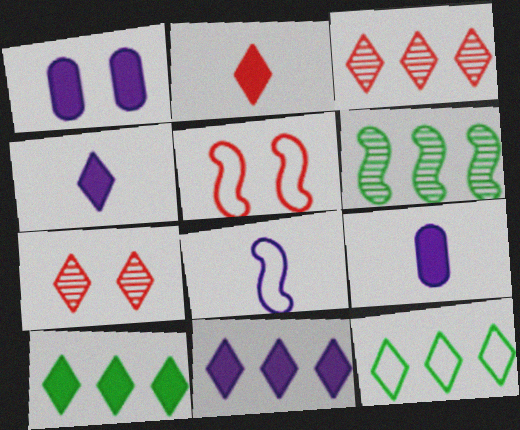[[3, 11, 12], 
[4, 7, 12]]